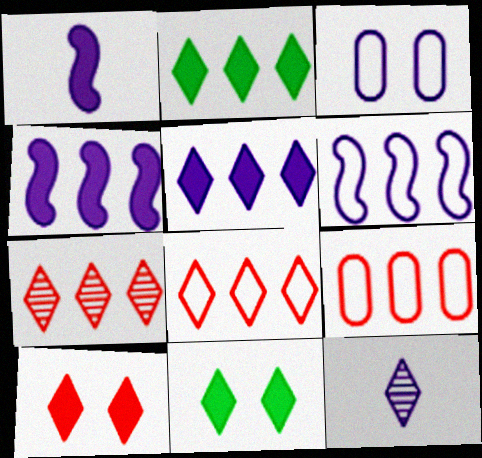[[3, 4, 12], 
[8, 11, 12]]